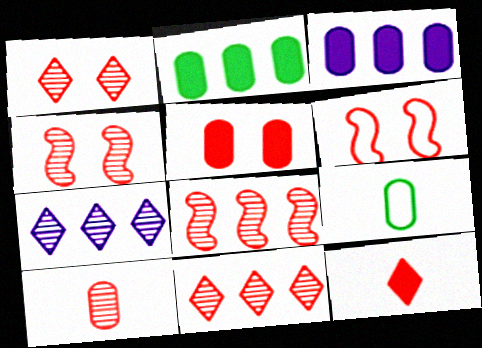[[1, 5, 6], 
[1, 8, 10], 
[4, 10, 11]]